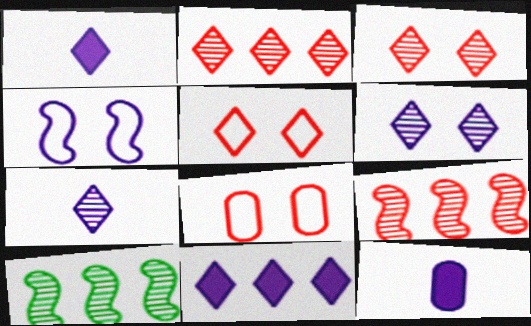[[1, 8, 10], 
[5, 10, 12]]